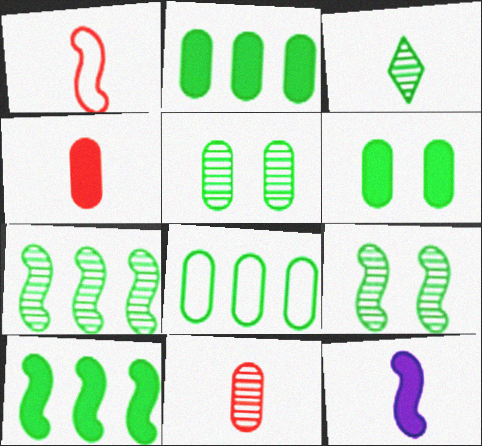[[3, 5, 7]]